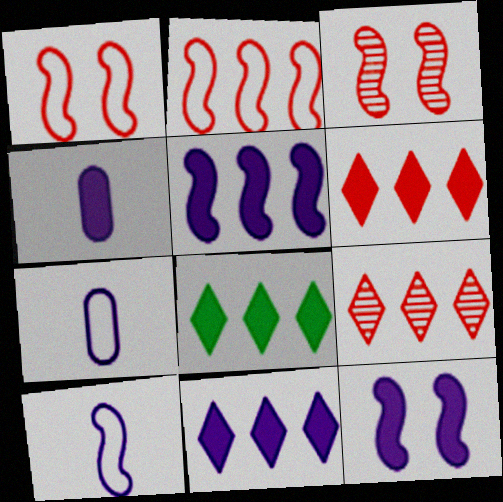[[3, 7, 8], 
[4, 11, 12], 
[6, 8, 11]]